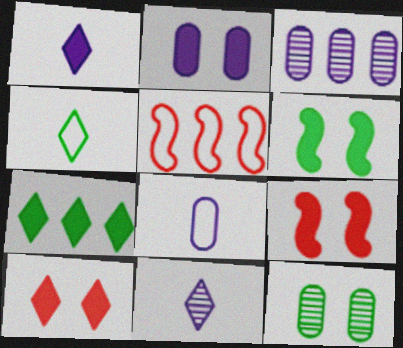[[1, 5, 12], 
[1, 7, 10], 
[2, 3, 8], 
[2, 6, 10], 
[3, 4, 9], 
[3, 5, 7]]